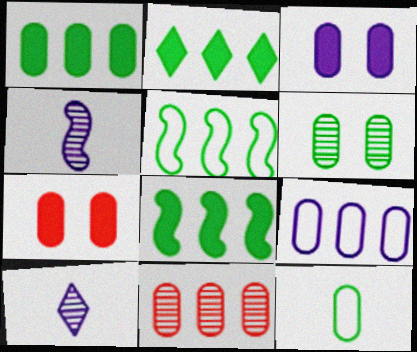[[1, 2, 8], 
[1, 6, 12], 
[1, 9, 11], 
[3, 11, 12], 
[5, 7, 10]]